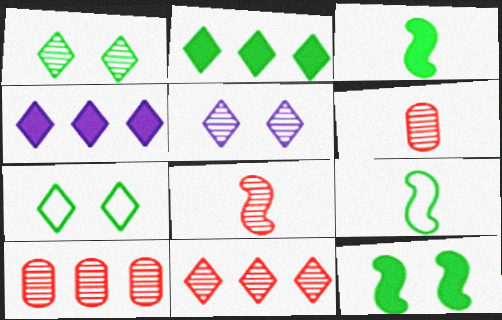[]